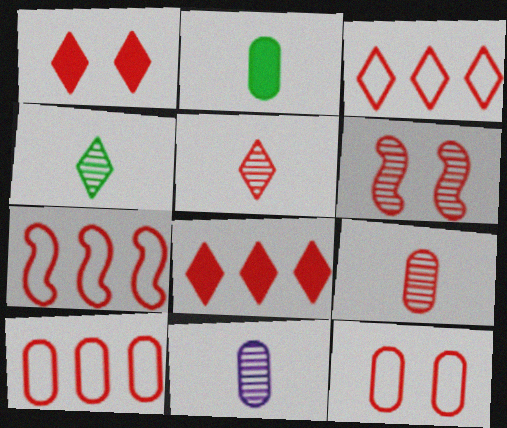[[1, 3, 5], 
[1, 6, 12], 
[1, 7, 9], 
[3, 7, 10]]